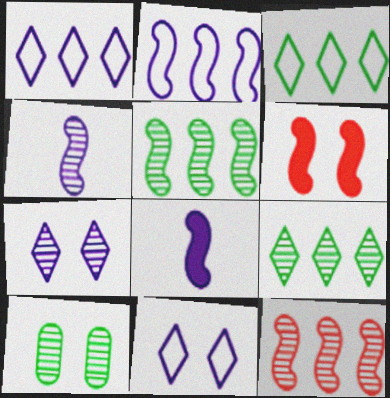[[6, 10, 11]]